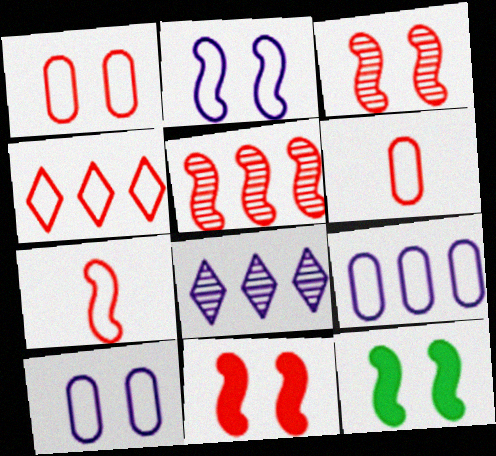[[1, 4, 7], 
[2, 3, 12], 
[5, 7, 11], 
[6, 8, 12]]